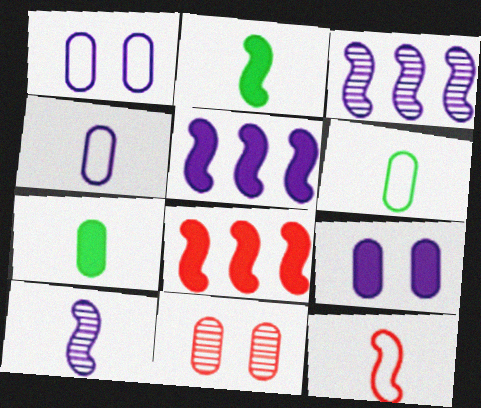[[2, 10, 12]]